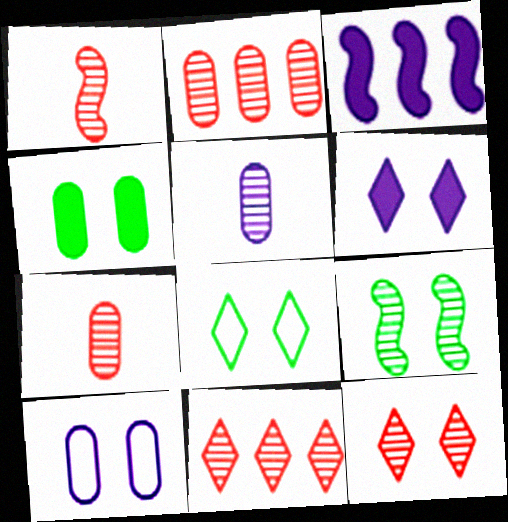[[1, 2, 12], 
[3, 7, 8], 
[4, 8, 9], 
[5, 9, 11], 
[6, 8, 12]]